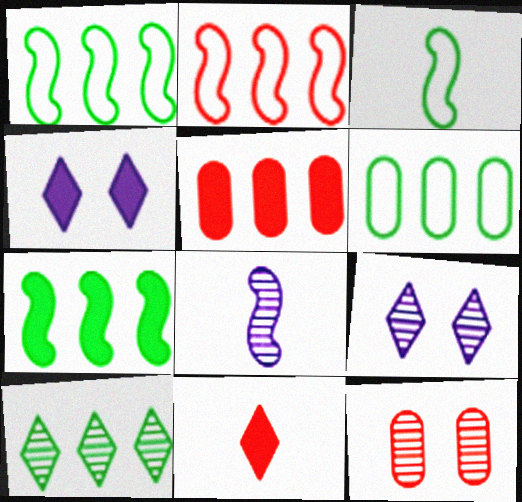[[2, 11, 12], 
[3, 5, 9], 
[6, 7, 10], 
[8, 10, 12]]